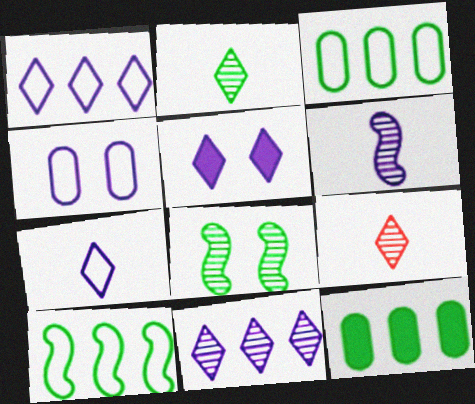[[5, 7, 11]]